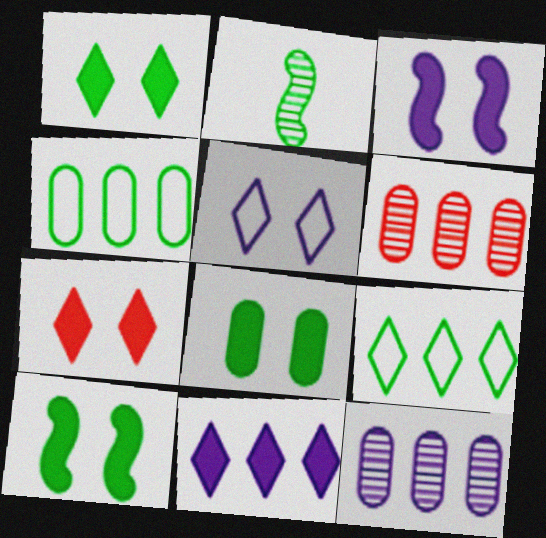[[1, 2, 4], 
[1, 8, 10], 
[2, 8, 9], 
[3, 7, 8]]